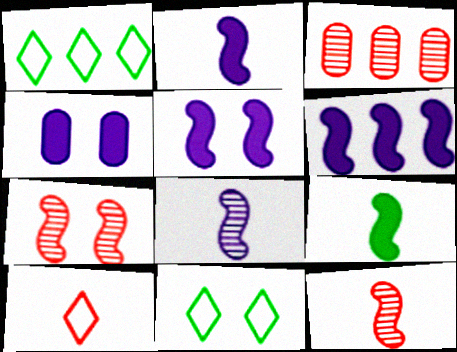[[1, 3, 6], 
[1, 4, 12], 
[2, 3, 11], 
[2, 5, 6], 
[4, 7, 11]]